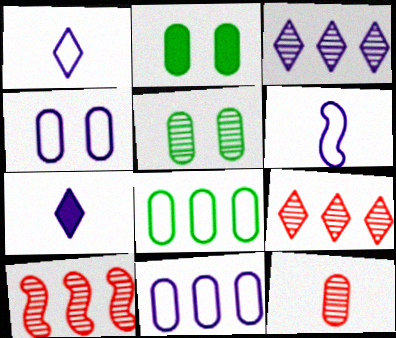[[1, 2, 10], 
[2, 6, 9], 
[2, 11, 12]]